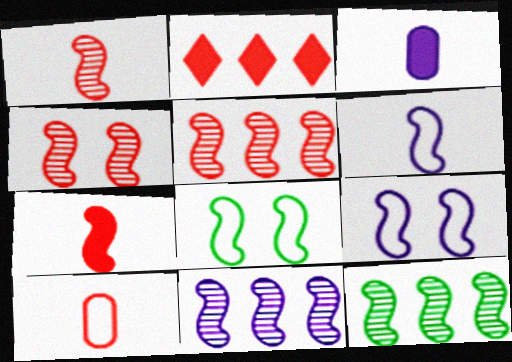[[1, 4, 5], 
[2, 4, 10], 
[5, 11, 12], 
[7, 8, 11], 
[7, 9, 12]]